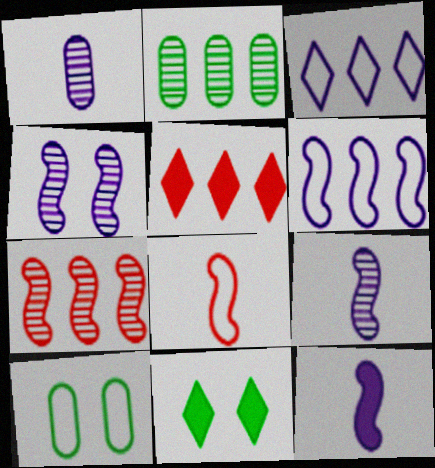[[2, 5, 6], 
[3, 8, 10], 
[4, 6, 12], 
[5, 9, 10]]